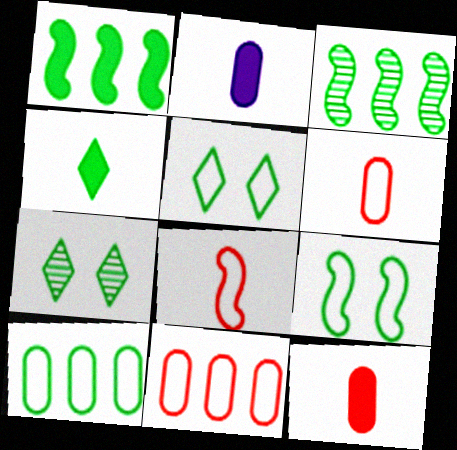[]